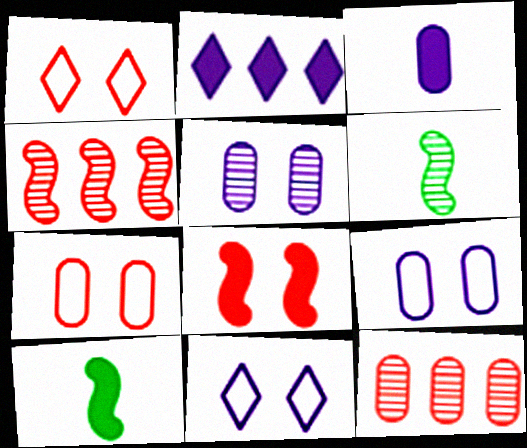[[2, 6, 7], 
[10, 11, 12]]